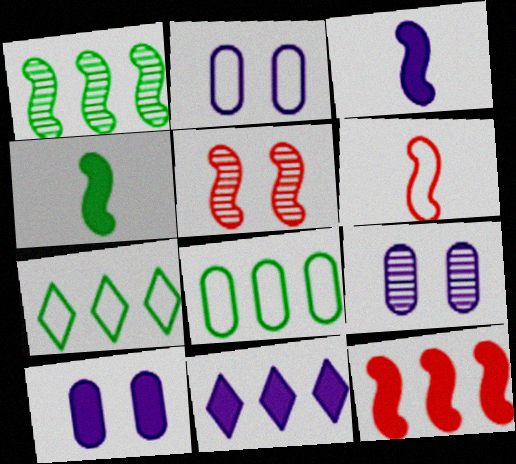[[2, 6, 7], 
[2, 9, 10], 
[3, 10, 11], 
[5, 6, 12]]